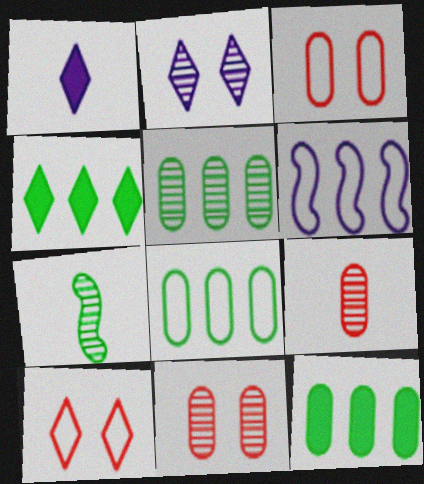[[5, 8, 12]]